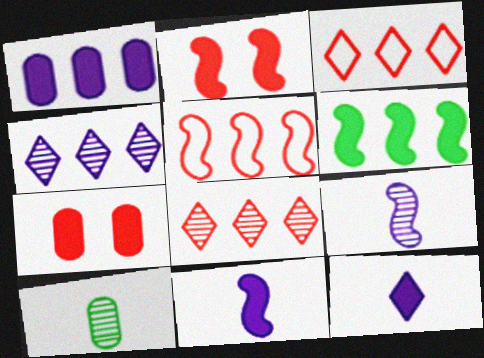[[2, 6, 11], 
[6, 7, 12]]